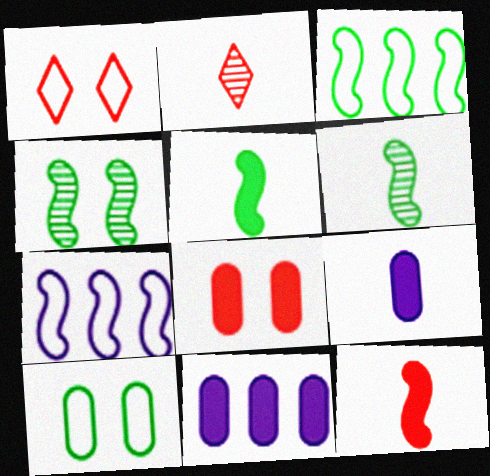[[1, 6, 11], 
[3, 4, 5], 
[4, 7, 12]]